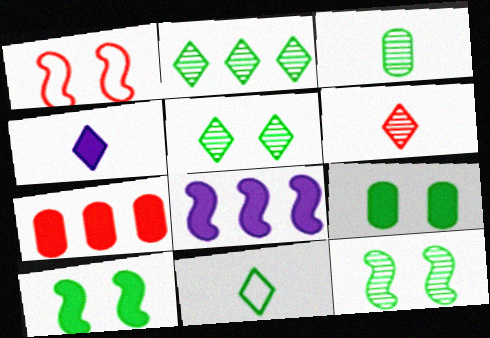[[1, 6, 7], 
[2, 3, 12], 
[4, 6, 11], 
[4, 7, 10]]